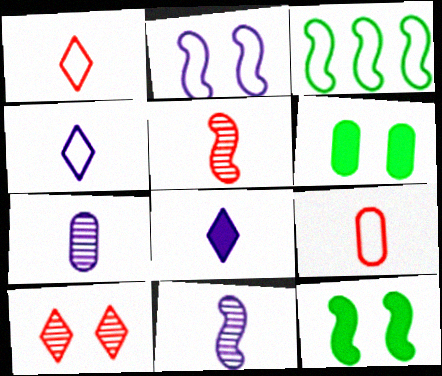[[2, 6, 10]]